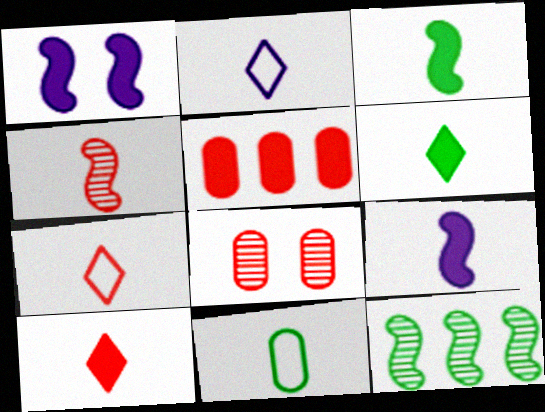[[1, 5, 6]]